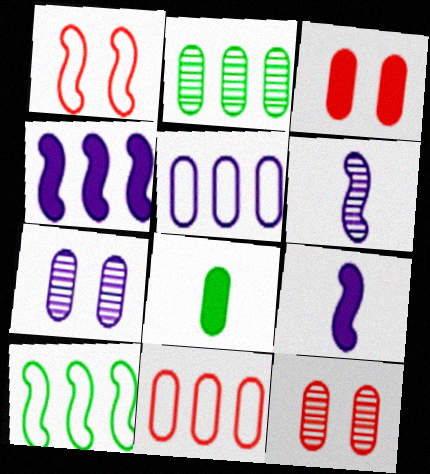[[5, 8, 12], 
[7, 8, 11]]